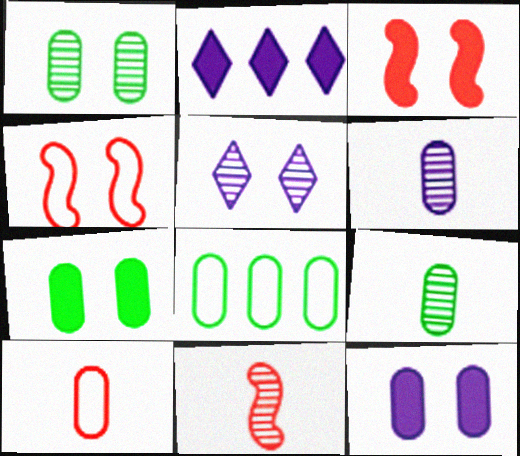[[2, 4, 9], 
[4, 5, 7], 
[7, 8, 9]]